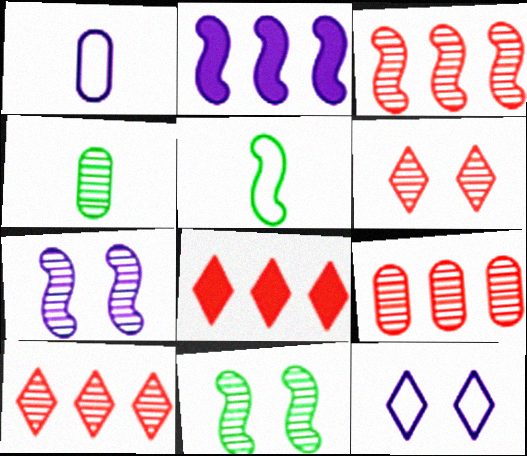[[1, 8, 11], 
[3, 9, 10], 
[4, 7, 10]]